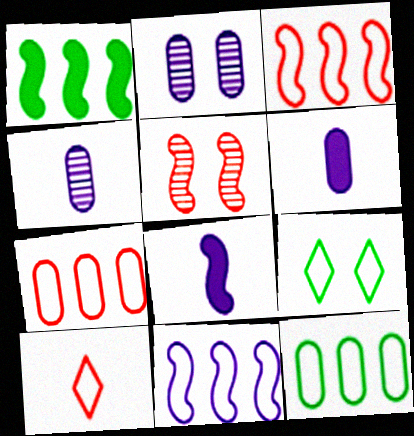[[1, 2, 10]]